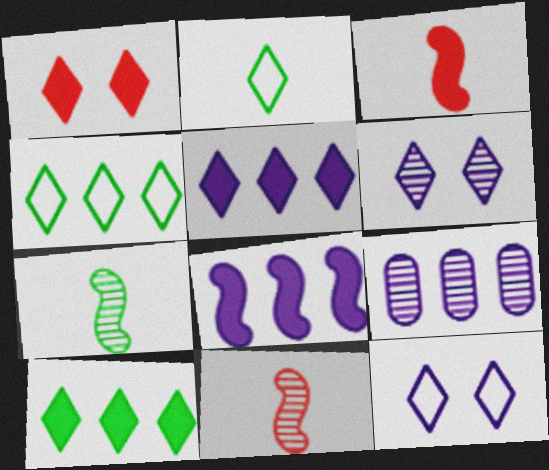[]